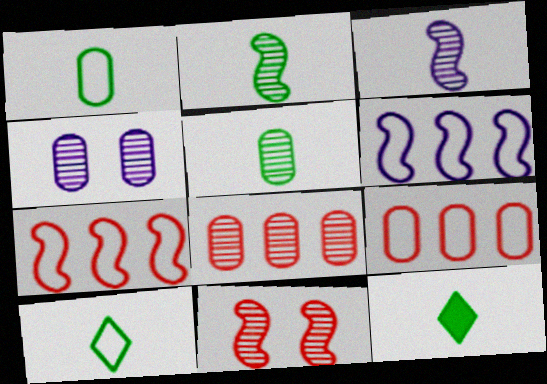[[1, 2, 12], 
[4, 5, 8], 
[4, 7, 12]]